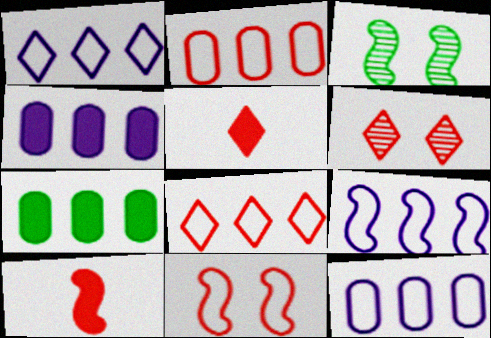[[1, 9, 12], 
[2, 6, 10], 
[3, 5, 12], 
[3, 9, 10], 
[5, 6, 8]]